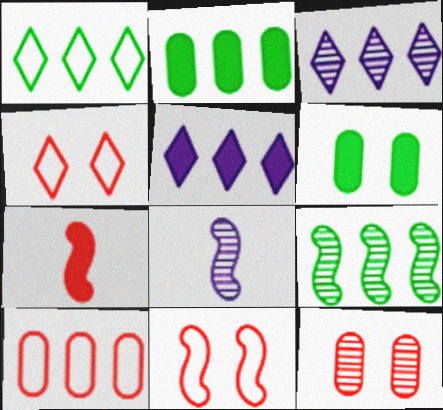[[1, 2, 9], 
[2, 4, 8], 
[5, 6, 7], 
[5, 9, 10]]